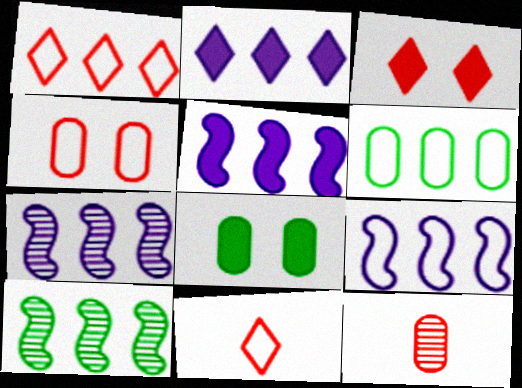[[1, 6, 9], 
[5, 7, 9], 
[7, 8, 11]]